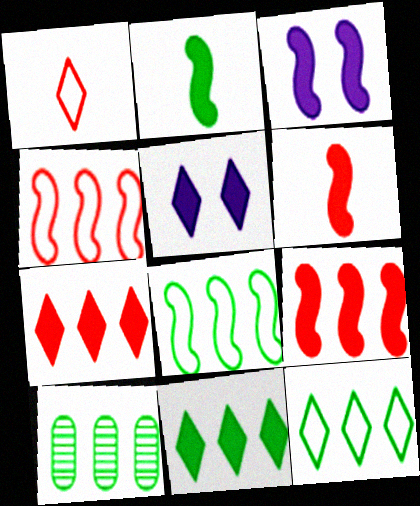[[1, 3, 10], 
[2, 3, 9], 
[8, 10, 11]]